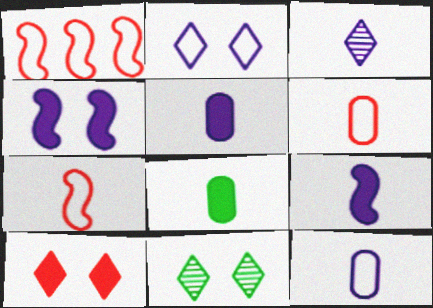[[1, 5, 11], 
[2, 10, 11], 
[3, 7, 8], 
[3, 9, 12]]